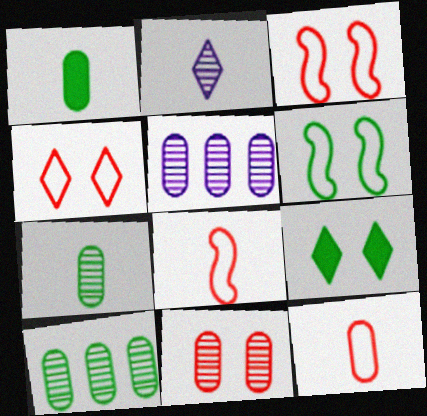[[1, 2, 8], 
[5, 7, 11], 
[5, 8, 9]]